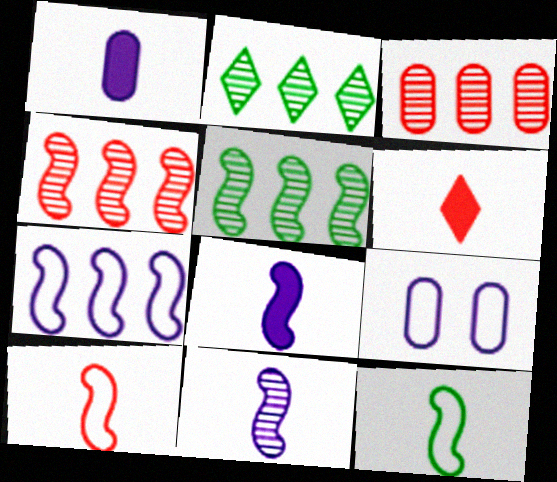[[5, 6, 9]]